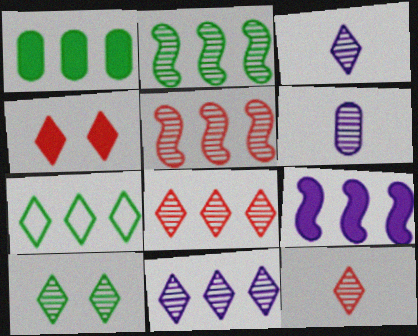[[1, 2, 7], 
[3, 4, 7], 
[3, 8, 10], 
[5, 6, 10], 
[10, 11, 12]]